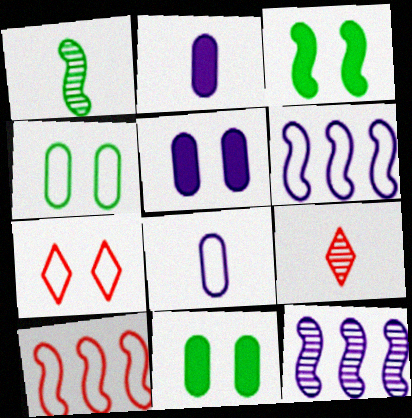[[6, 9, 11]]